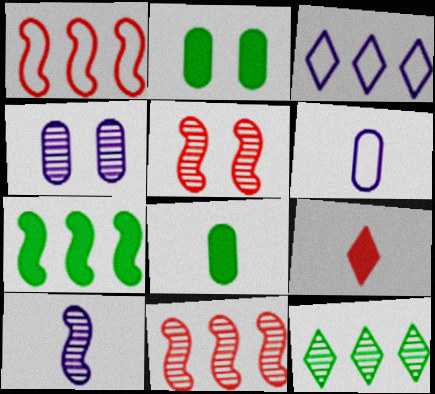[[3, 5, 8]]